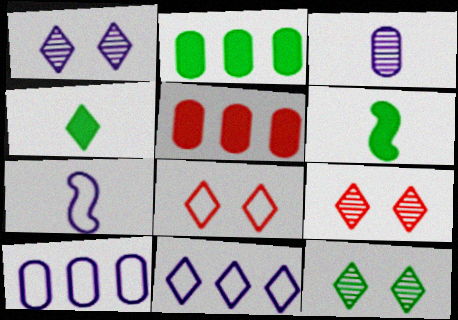[[1, 9, 12], 
[2, 7, 9], 
[4, 9, 11], 
[5, 7, 12], 
[6, 9, 10]]